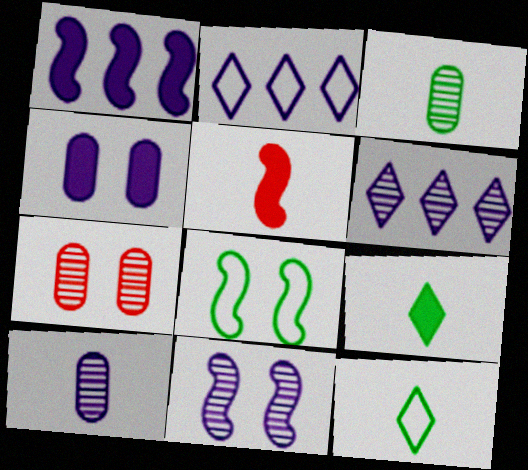[[1, 7, 12], 
[5, 10, 12], 
[6, 10, 11]]